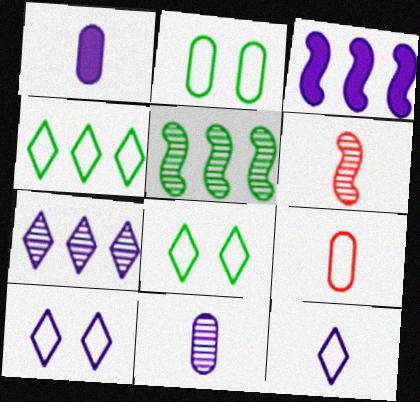[[3, 10, 11]]